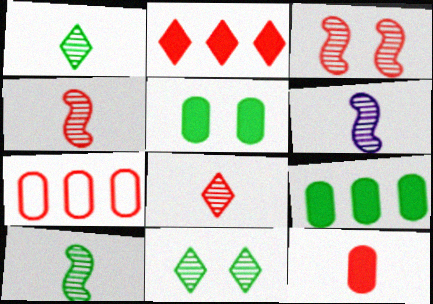[[4, 6, 10]]